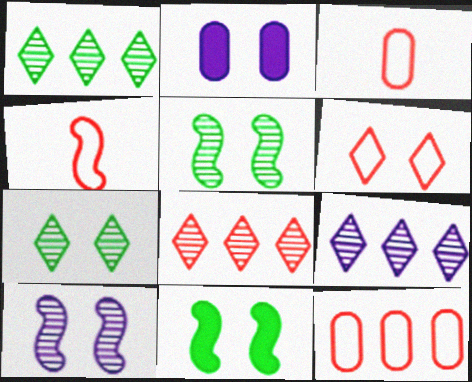[[1, 2, 4], 
[1, 8, 9], 
[2, 5, 6], 
[3, 9, 11], 
[4, 6, 12]]